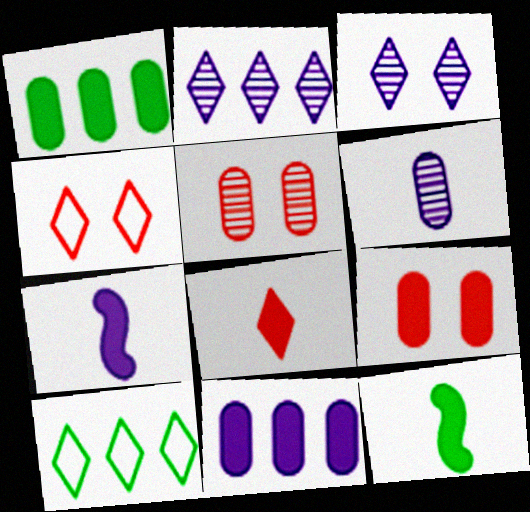[[3, 8, 10], 
[5, 7, 10]]